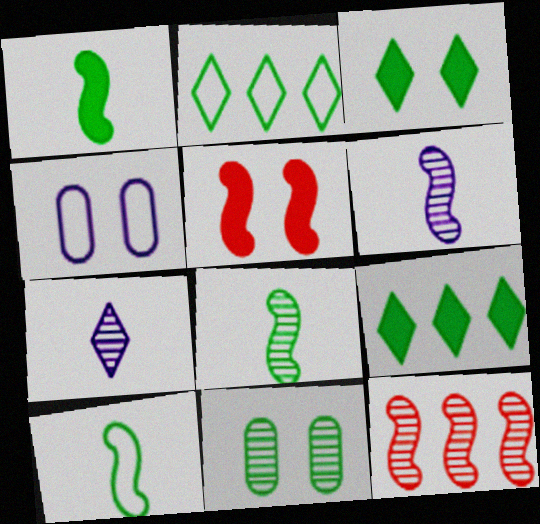[[1, 2, 11], 
[1, 8, 10], 
[7, 11, 12], 
[9, 10, 11]]